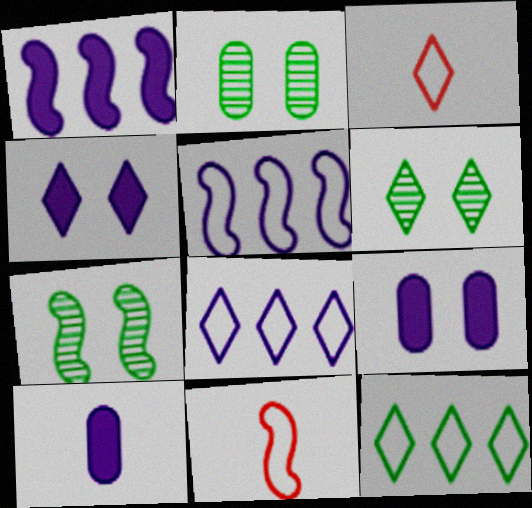[[1, 2, 3], 
[1, 4, 10], 
[1, 7, 11], 
[2, 6, 7]]